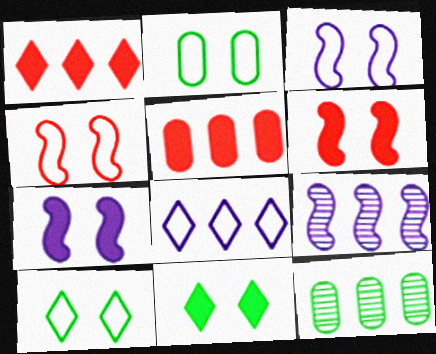[]